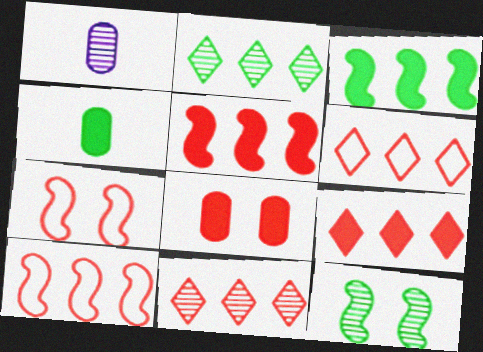[[1, 11, 12], 
[6, 9, 11]]